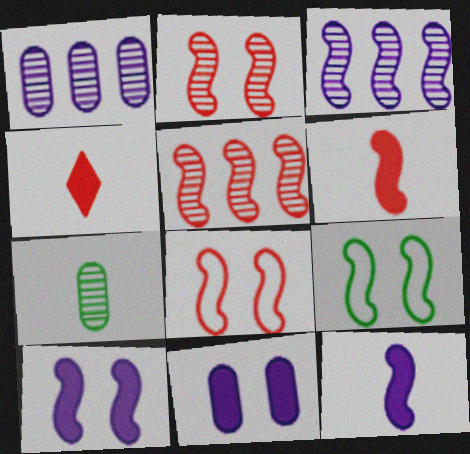[[1, 4, 9], 
[2, 9, 10], 
[3, 6, 9], 
[5, 6, 8], 
[5, 9, 12]]